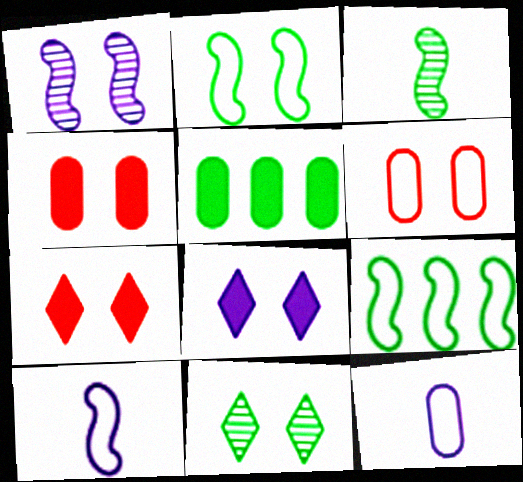[]